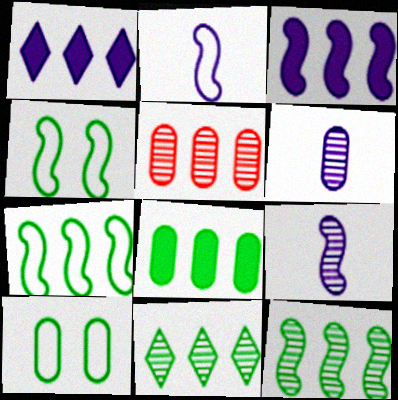[[1, 5, 7], 
[7, 8, 11]]